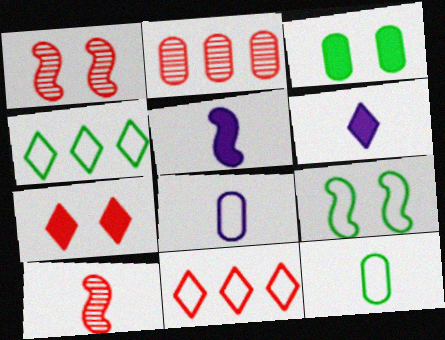[[2, 3, 8], 
[2, 6, 9], 
[4, 9, 12], 
[6, 10, 12], 
[8, 9, 11]]